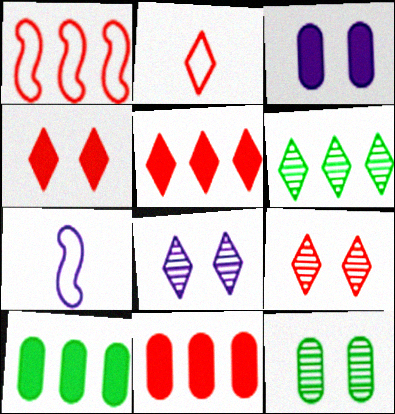[[2, 5, 9], 
[5, 7, 12], 
[7, 9, 10]]